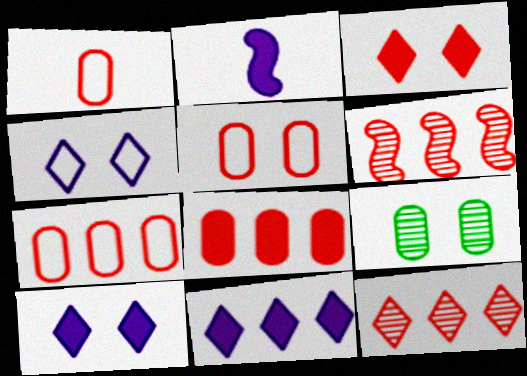[[1, 3, 6], 
[1, 5, 7]]